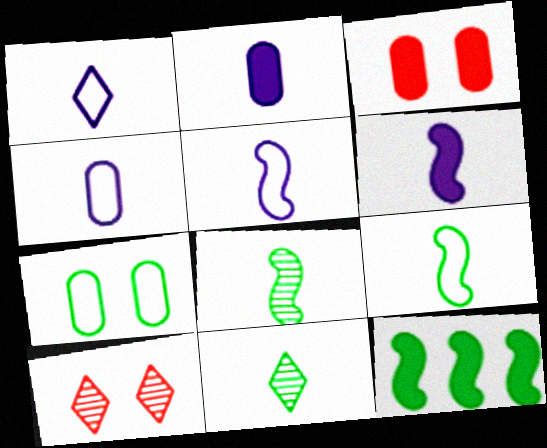[[1, 4, 5], 
[4, 10, 12], 
[7, 11, 12]]